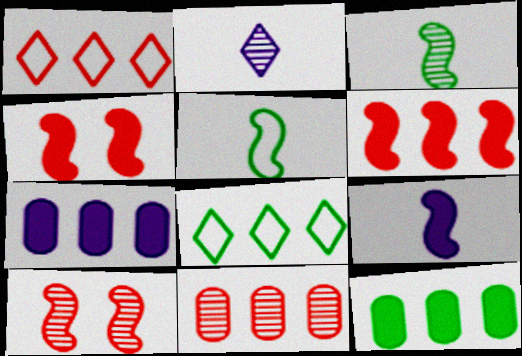[[1, 6, 11]]